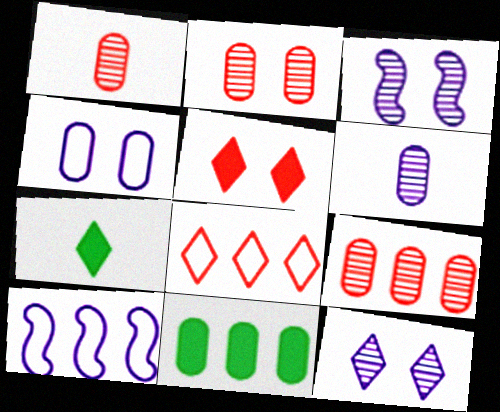[[1, 2, 9], 
[1, 4, 11], 
[2, 7, 10], 
[7, 8, 12]]